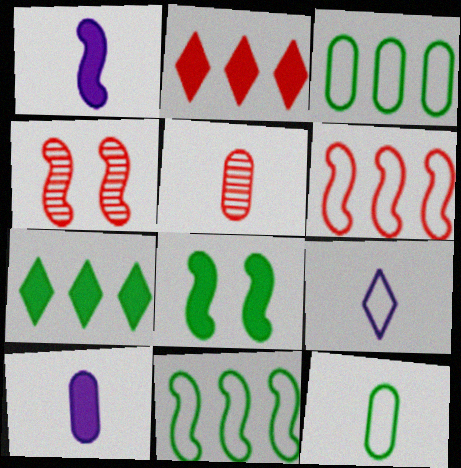[[1, 4, 11], 
[2, 8, 10], 
[5, 10, 12]]